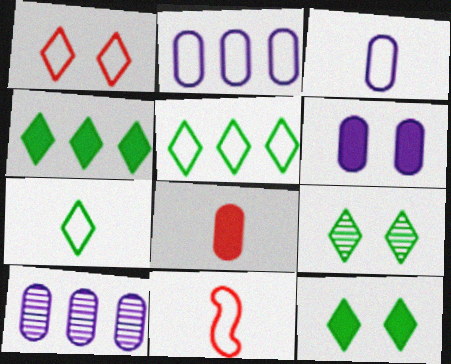[[3, 6, 10], 
[3, 7, 11], 
[4, 7, 9], 
[10, 11, 12]]